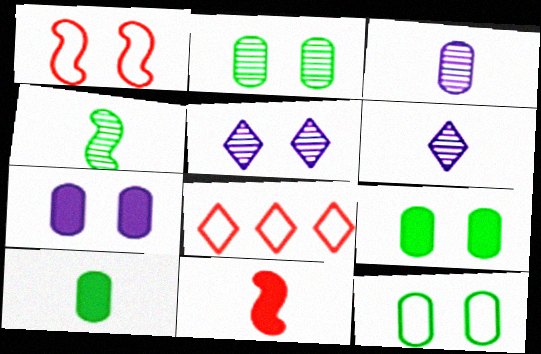[[1, 5, 9], 
[2, 9, 12], 
[4, 7, 8]]